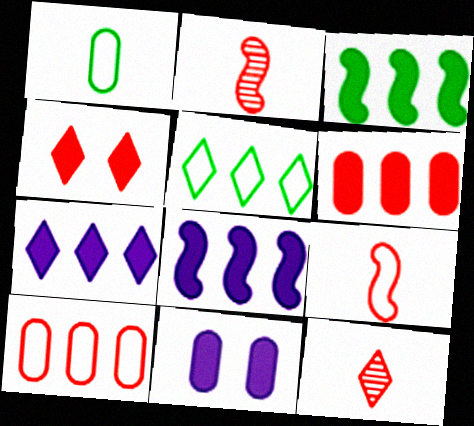[[2, 4, 10], 
[2, 5, 11], 
[3, 6, 7]]